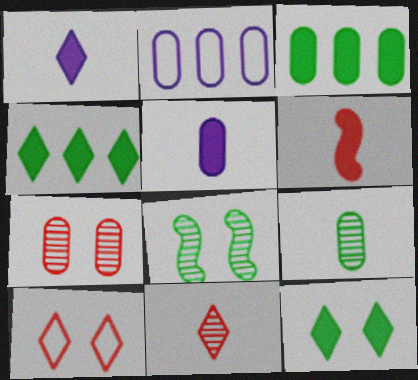[]